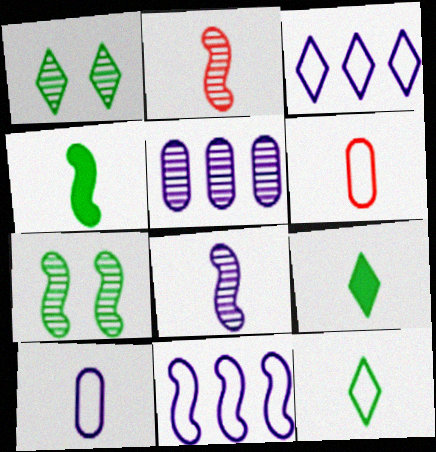[[1, 2, 5], 
[2, 9, 10], 
[6, 8, 9]]